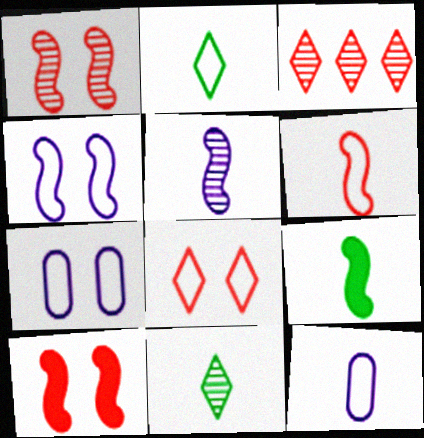[[2, 6, 12], 
[3, 7, 9], 
[5, 6, 9]]